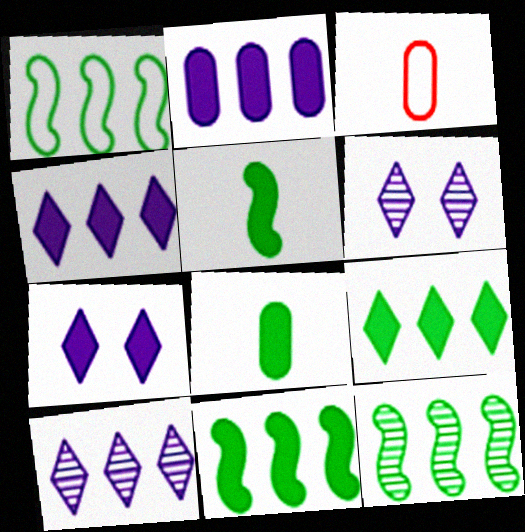[[1, 11, 12], 
[3, 6, 11], 
[3, 7, 12]]